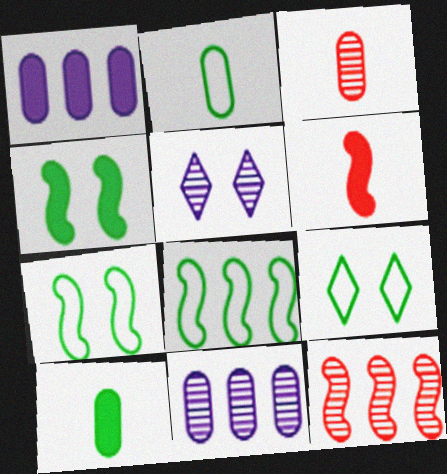[[2, 8, 9], 
[6, 9, 11]]